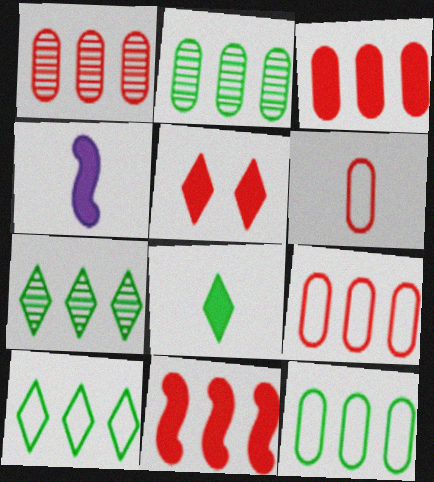[[1, 3, 9]]